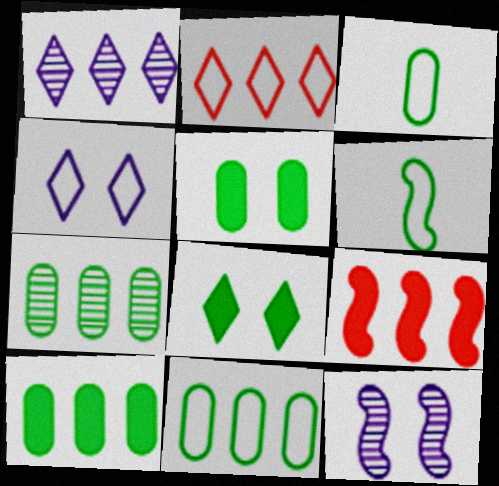[[1, 9, 11], 
[3, 5, 7], 
[6, 7, 8], 
[6, 9, 12], 
[7, 10, 11]]